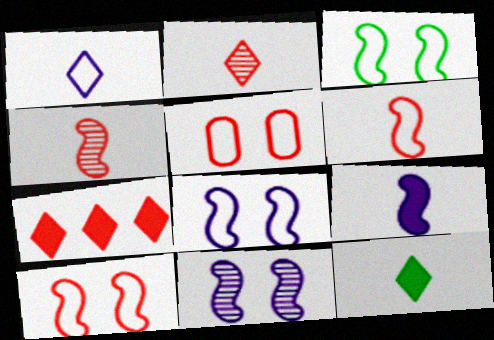[[1, 2, 12], 
[3, 8, 10], 
[4, 5, 7]]